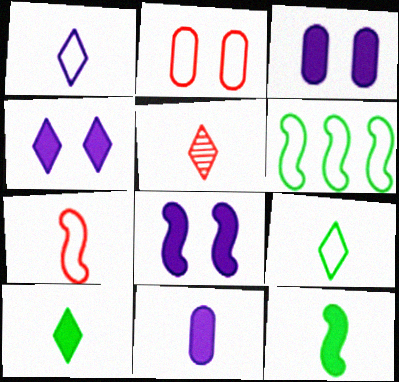[[1, 2, 6], 
[1, 5, 10], 
[3, 4, 8], 
[3, 5, 6]]